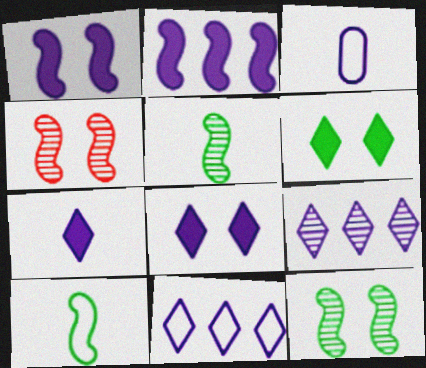[[1, 3, 9], 
[2, 4, 10]]